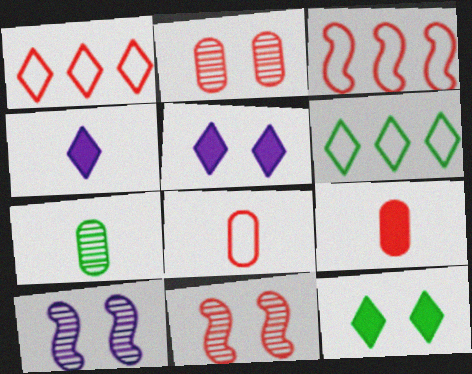[[1, 9, 11], 
[3, 5, 7], 
[6, 9, 10]]